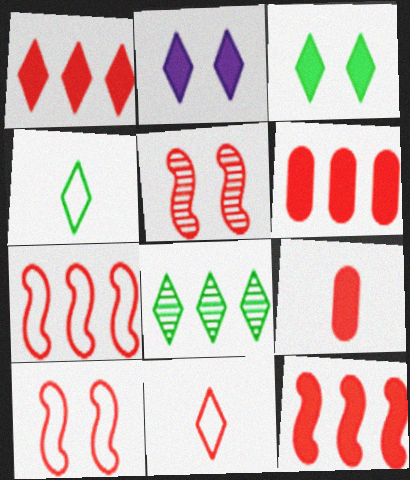[[1, 6, 12], 
[2, 8, 11], 
[3, 4, 8], 
[5, 6, 11]]